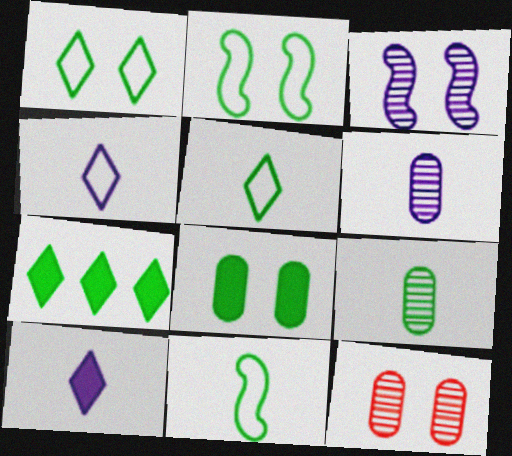[[2, 7, 9]]